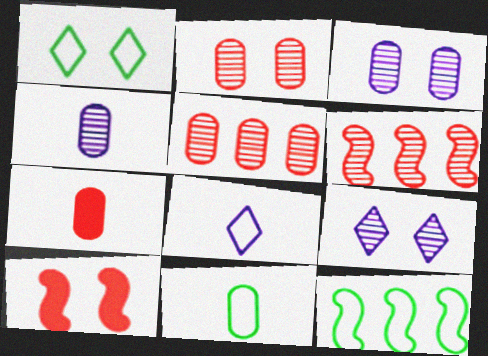[[1, 3, 10], 
[1, 11, 12], 
[4, 7, 11], 
[7, 9, 12]]